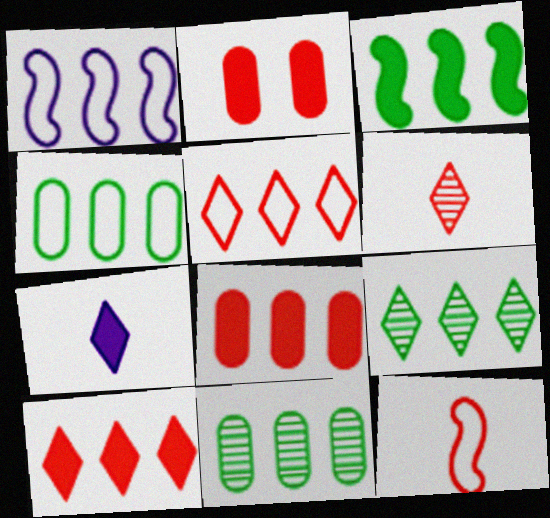[[1, 4, 5], 
[1, 8, 9], 
[1, 10, 11], 
[2, 3, 7], 
[3, 4, 9]]